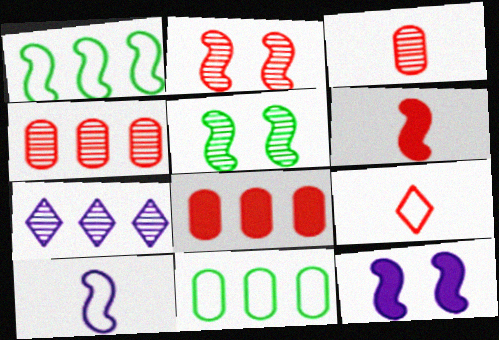[[1, 7, 8], 
[2, 8, 9], 
[3, 5, 7], 
[3, 6, 9]]